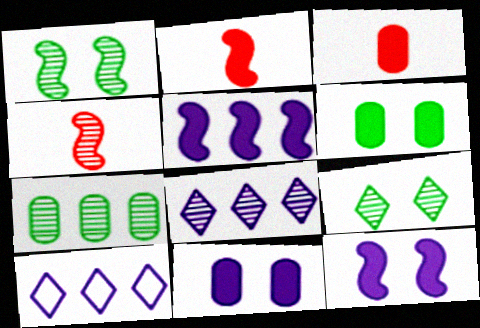[[1, 3, 10], 
[4, 6, 10]]